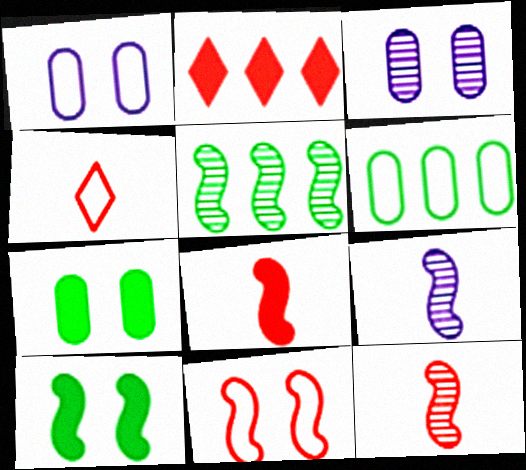[]